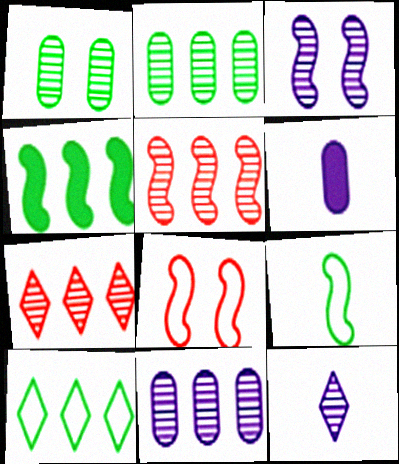[[1, 5, 12], 
[2, 4, 10], 
[3, 11, 12]]